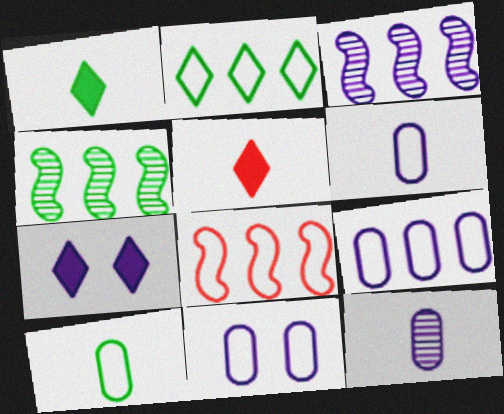[[2, 8, 9], 
[3, 6, 7], 
[4, 5, 11], 
[6, 9, 11]]